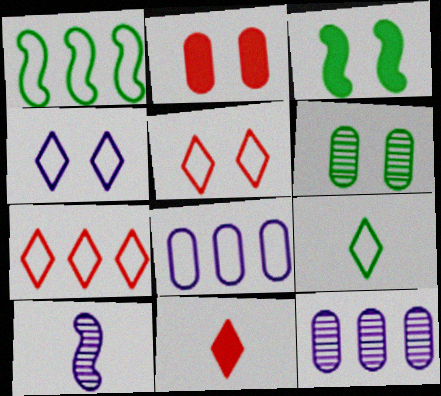[[1, 7, 8], 
[4, 7, 9]]